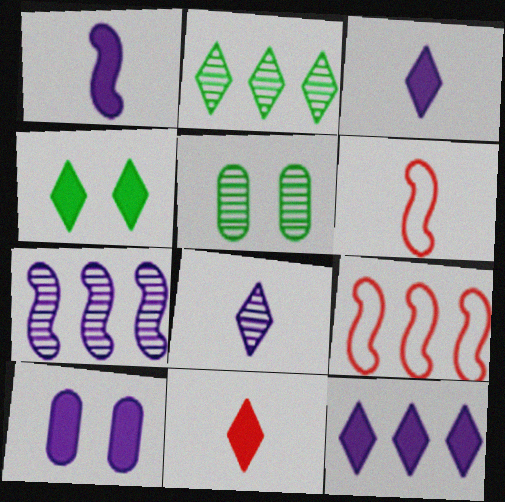[[1, 10, 12], 
[2, 6, 10], 
[3, 5, 9], 
[4, 11, 12], 
[5, 6, 12]]